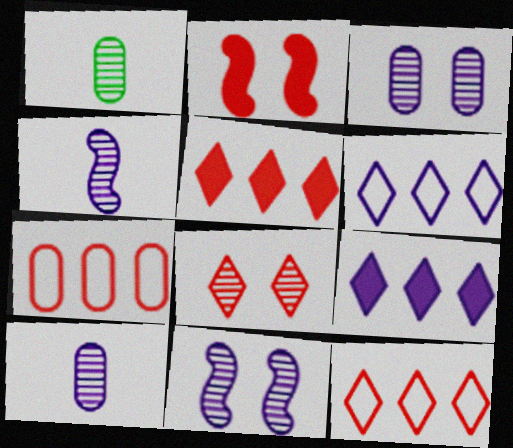[[1, 2, 6]]